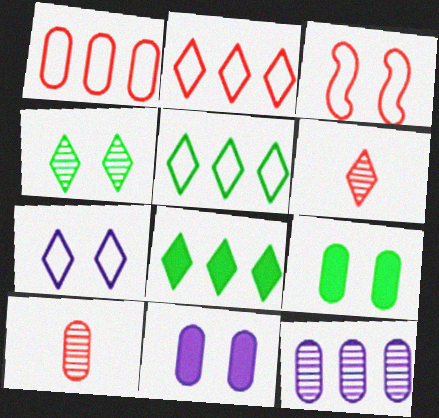[[3, 4, 11], 
[6, 7, 8]]